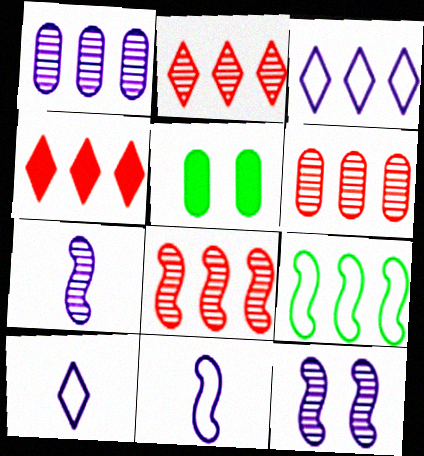[[1, 4, 9], 
[2, 5, 11], 
[2, 6, 8], 
[5, 8, 10]]